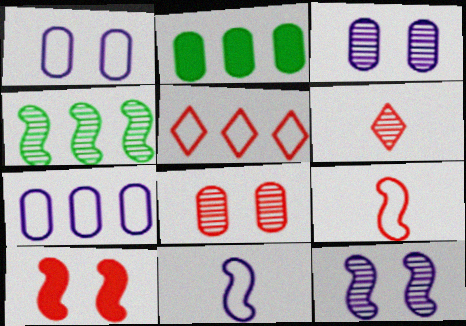[[3, 4, 6], 
[4, 10, 11]]